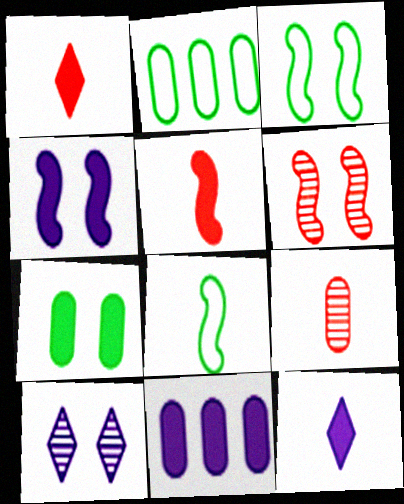[[2, 5, 10], 
[2, 6, 12], 
[3, 4, 6], 
[4, 11, 12], 
[8, 9, 12]]